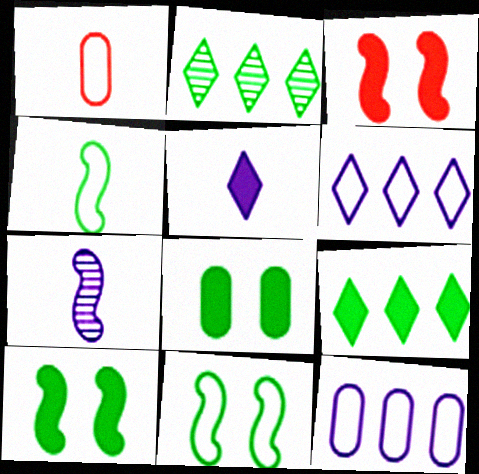[[1, 6, 11], 
[2, 4, 8]]